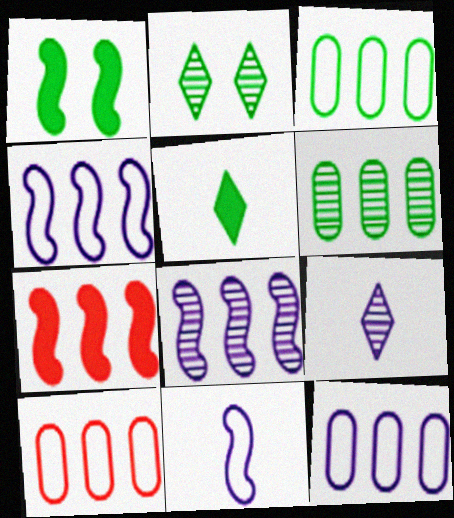[[1, 9, 10], 
[3, 10, 12]]